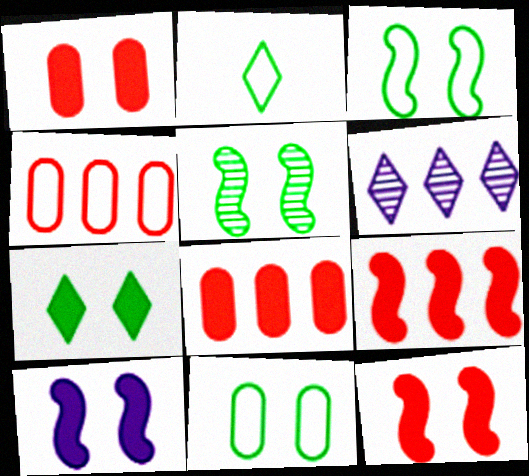[[1, 7, 10], 
[5, 7, 11]]